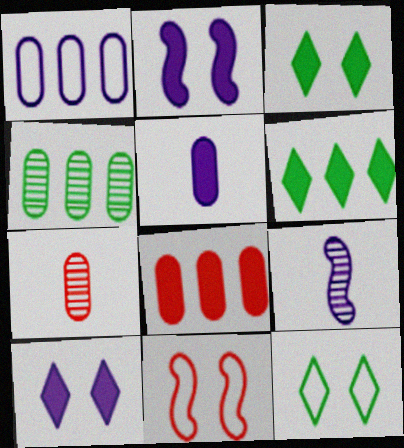[[1, 4, 8], 
[1, 9, 10], 
[8, 9, 12]]